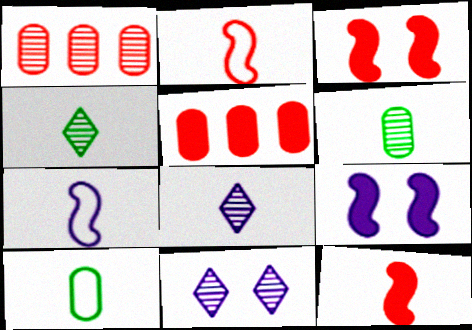[[8, 10, 12]]